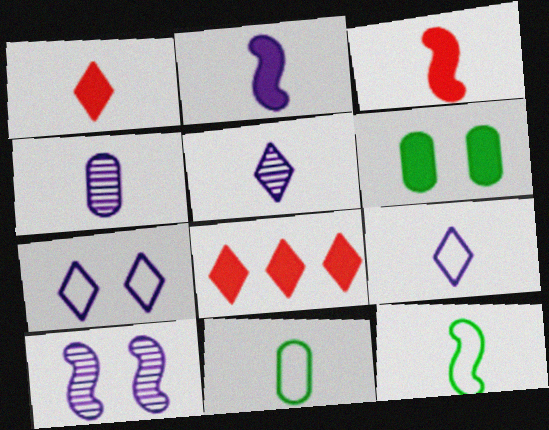[[1, 4, 12], 
[2, 4, 9], 
[2, 6, 8], 
[3, 5, 11], 
[8, 10, 11]]